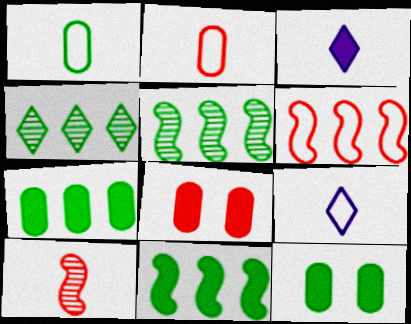[[1, 3, 10], 
[3, 8, 11], 
[5, 8, 9]]